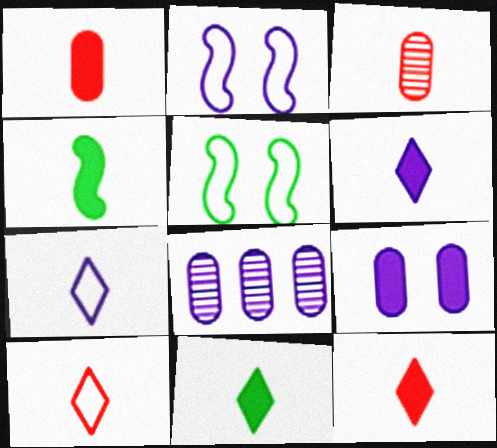[[1, 4, 6], 
[2, 6, 8], 
[3, 4, 7], 
[5, 8, 12], 
[6, 11, 12]]